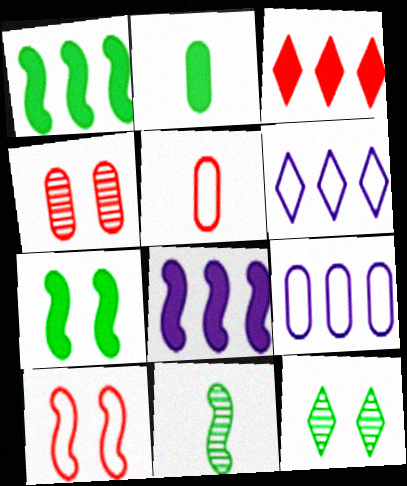[[2, 4, 9], 
[5, 8, 12], 
[8, 10, 11]]